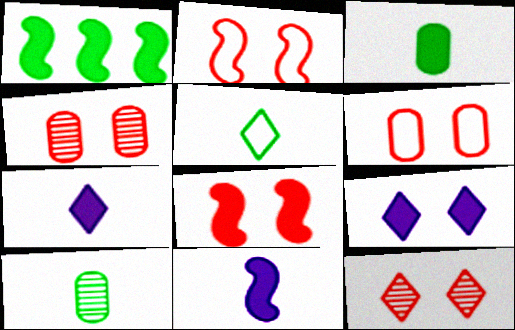[[1, 8, 11], 
[6, 8, 12]]